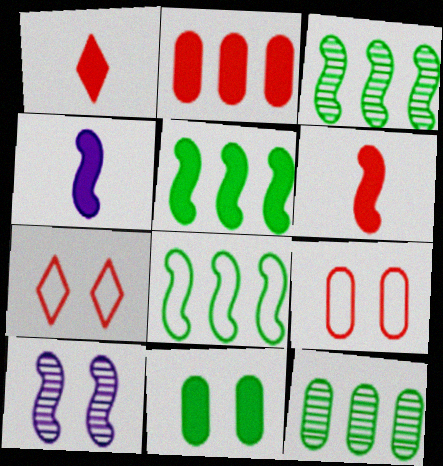[[3, 5, 8], 
[4, 7, 12], 
[6, 8, 10], 
[7, 10, 11]]